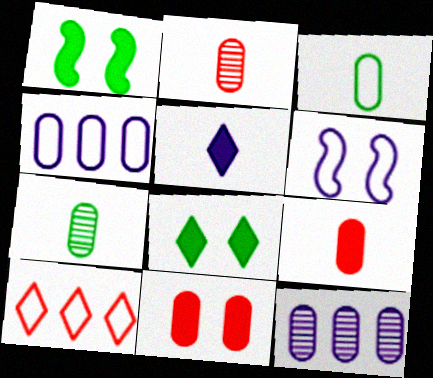[[3, 6, 10], 
[3, 11, 12], 
[4, 7, 11], 
[5, 6, 12]]